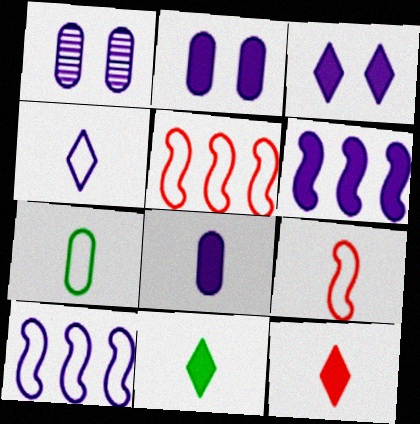[[1, 4, 6], 
[1, 5, 11], 
[3, 6, 8], 
[4, 7, 9]]